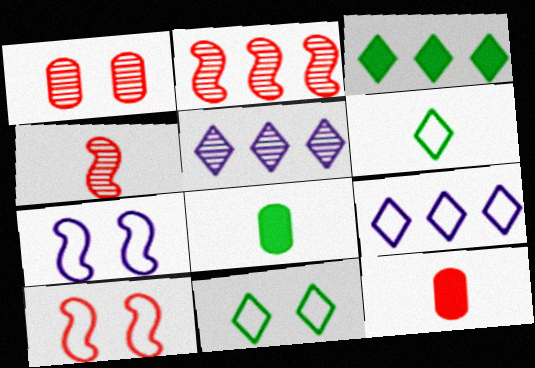[[5, 8, 10]]